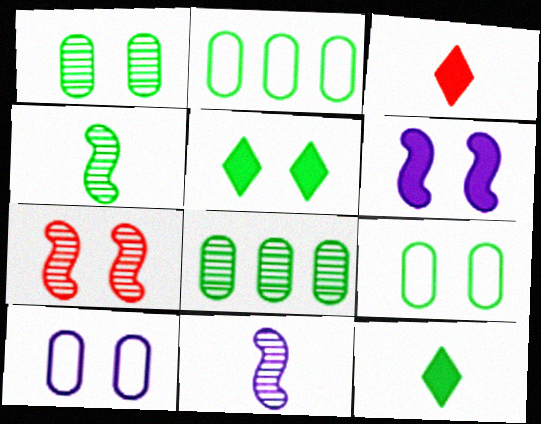[[2, 4, 5], 
[5, 7, 10]]